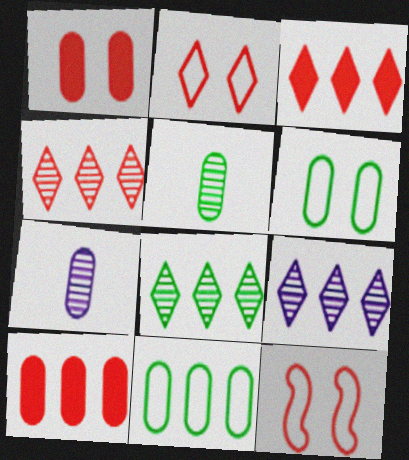[[1, 7, 11], 
[4, 8, 9], 
[6, 7, 10]]